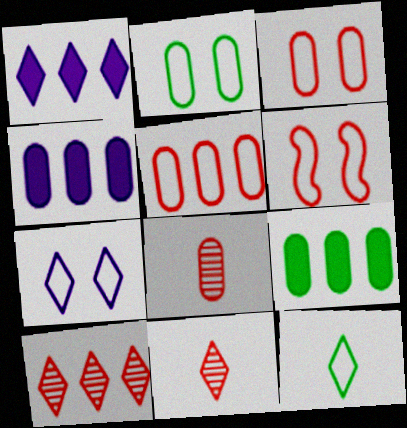[[2, 4, 8], 
[2, 6, 7]]